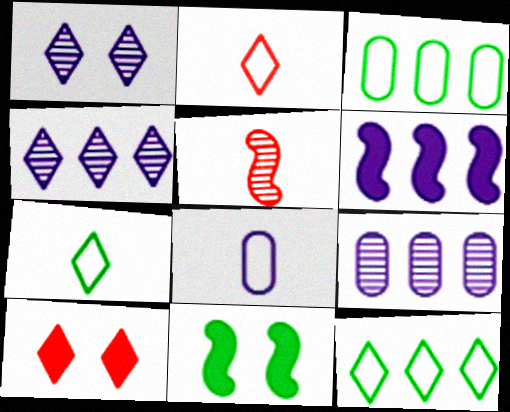[[1, 6, 8], 
[2, 9, 11], 
[4, 7, 10]]